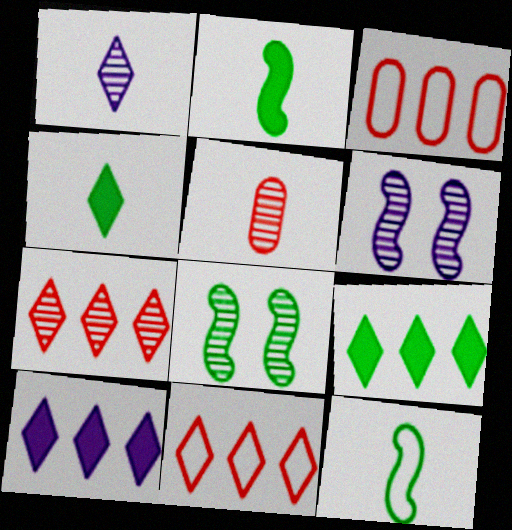[[3, 4, 6]]